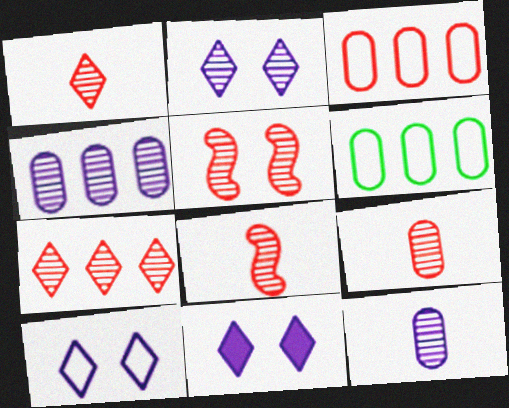[[1, 8, 9], 
[2, 10, 11], 
[5, 7, 9], 
[6, 8, 11]]